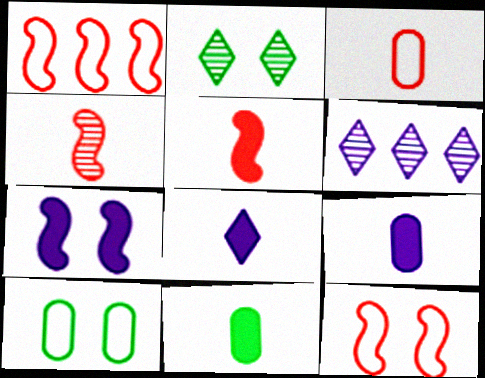[[1, 2, 9], 
[5, 6, 10], 
[5, 8, 11], 
[6, 11, 12]]